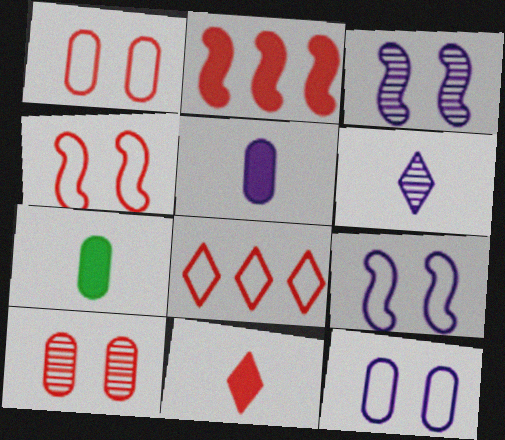[[3, 7, 8]]